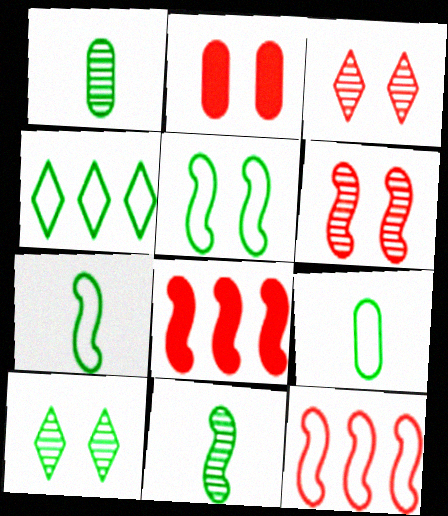[[4, 5, 9]]